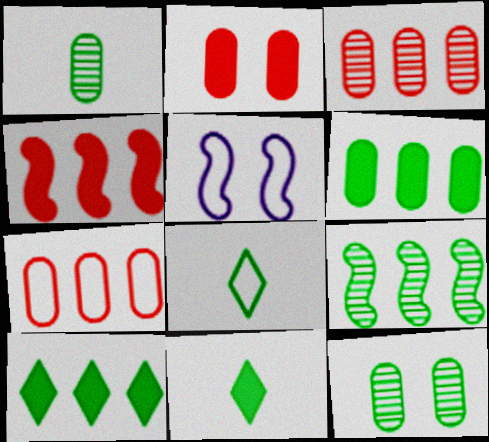[[3, 5, 11], 
[5, 7, 8]]